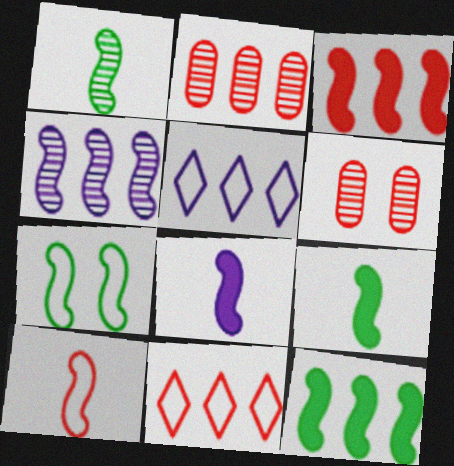[[1, 7, 12], 
[1, 8, 10], 
[2, 3, 11], 
[2, 5, 12], 
[5, 6, 9]]